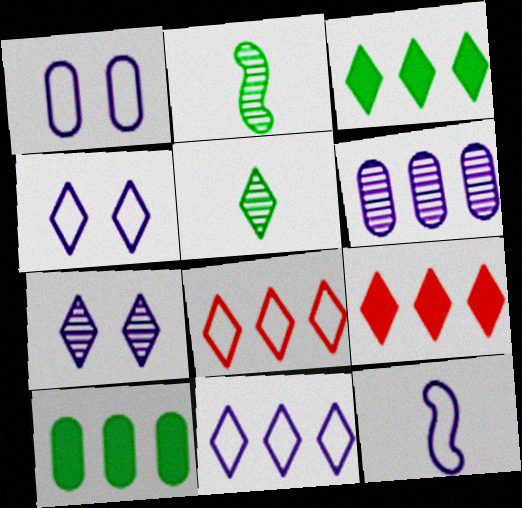[[1, 2, 9], 
[1, 11, 12], 
[4, 5, 9]]